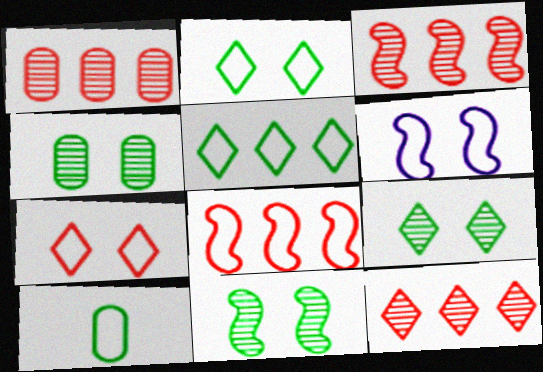[[1, 3, 12], 
[4, 9, 11]]